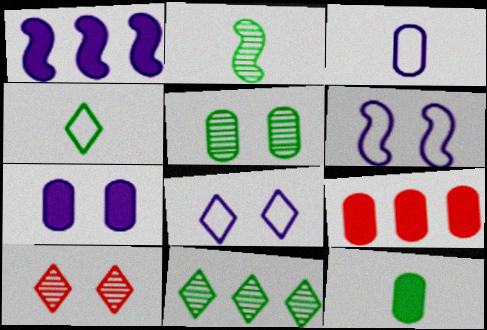[[2, 4, 12], 
[2, 5, 11], 
[2, 8, 9], 
[3, 5, 9], 
[7, 9, 12]]